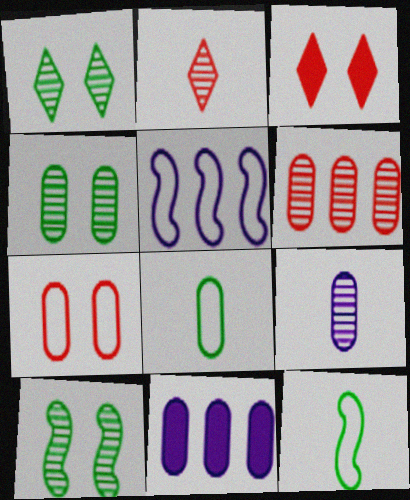[[1, 4, 10], 
[4, 6, 9]]